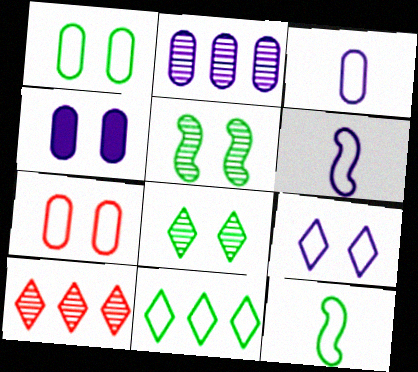[[1, 11, 12], 
[2, 3, 4], 
[4, 10, 12], 
[6, 7, 11]]